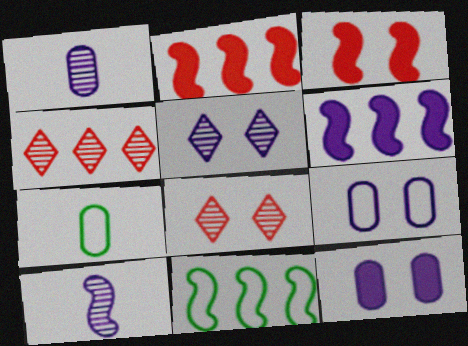[[2, 5, 7], 
[3, 10, 11], 
[6, 7, 8]]